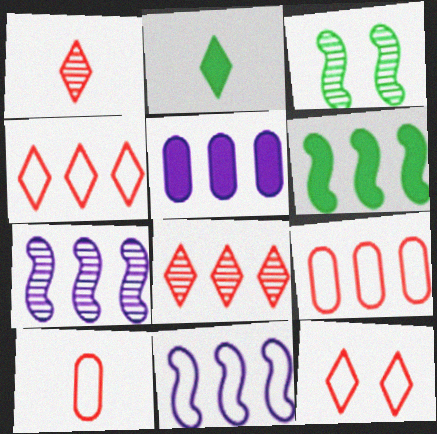[]